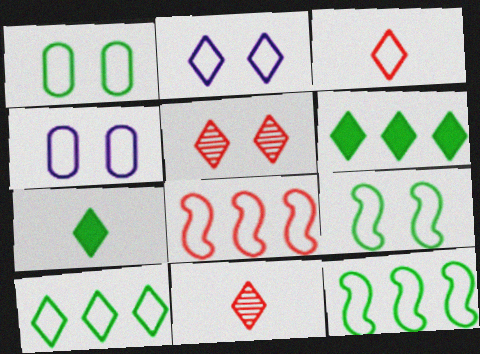[[2, 3, 10], 
[2, 6, 11], 
[3, 4, 12]]